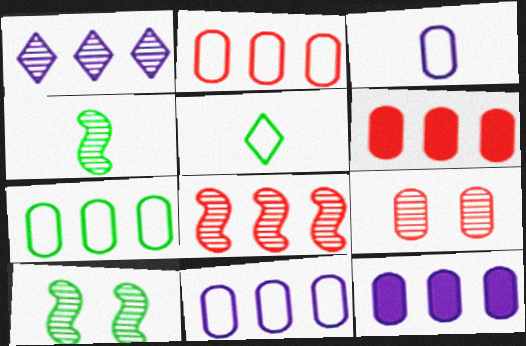[[1, 4, 9], 
[2, 7, 11]]